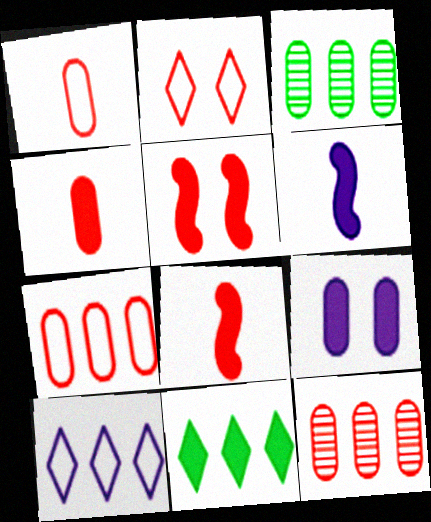[[1, 3, 9], 
[2, 3, 6], 
[2, 8, 12], 
[8, 9, 11]]